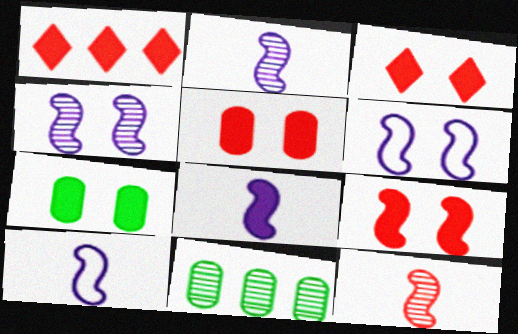[[1, 7, 8], 
[2, 8, 10], 
[3, 5, 9], 
[3, 10, 11]]